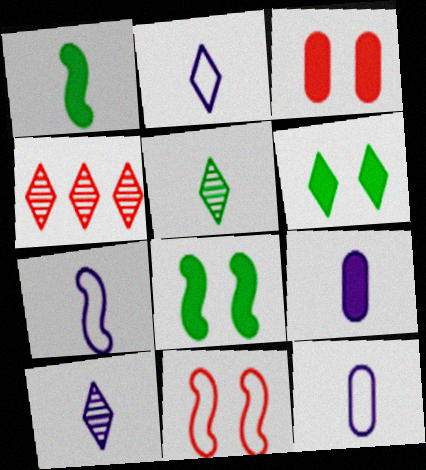[[2, 4, 6], 
[2, 7, 12], 
[4, 8, 12], 
[7, 9, 10]]